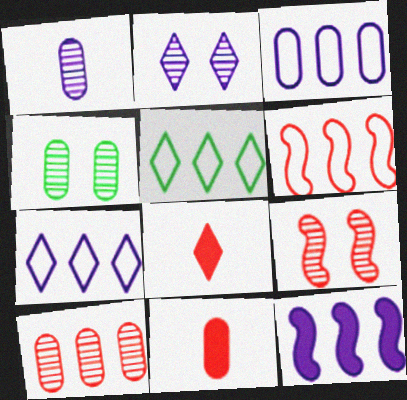[[1, 4, 10], 
[2, 4, 9], 
[2, 5, 8], 
[3, 4, 11], 
[3, 5, 6], 
[5, 10, 12]]